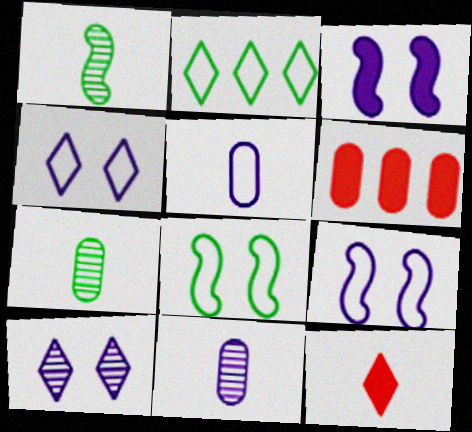[[1, 4, 6], 
[1, 5, 12], 
[2, 10, 12]]